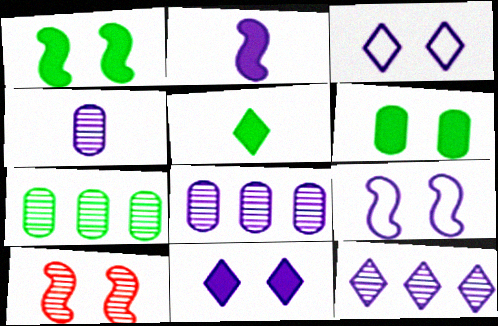[[1, 9, 10], 
[2, 3, 8], 
[3, 6, 10]]